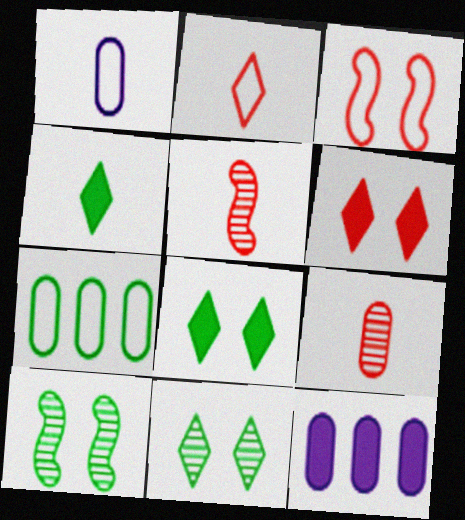[[1, 4, 5], 
[2, 10, 12], 
[4, 7, 10]]